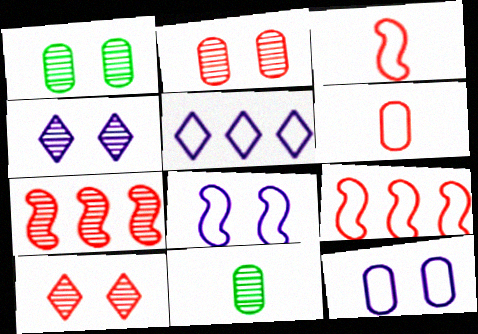[[4, 7, 11]]